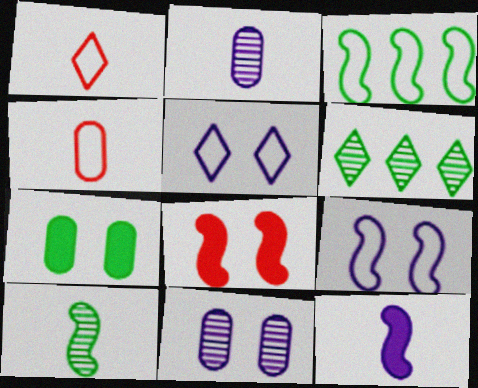[[3, 4, 5]]